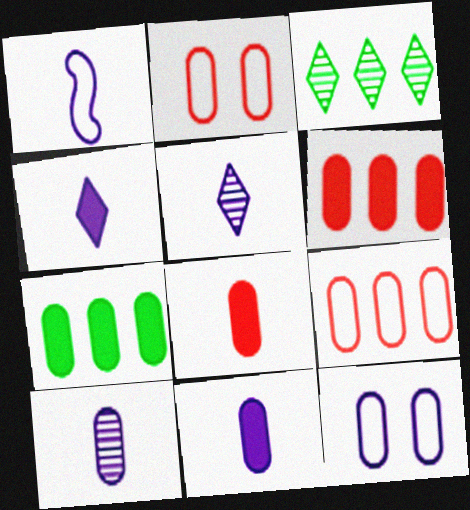[[1, 4, 10], 
[1, 5, 11], 
[2, 7, 10]]